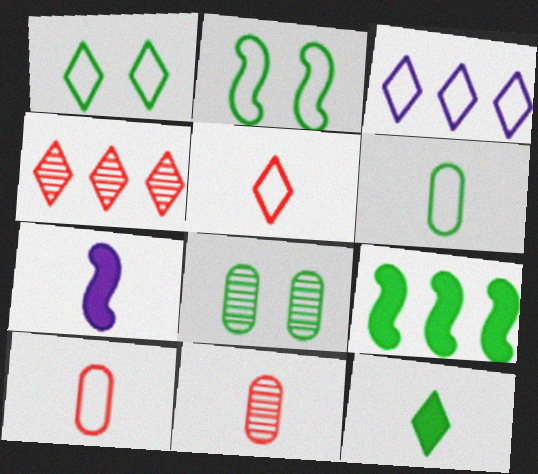[[1, 3, 5], 
[2, 3, 10]]